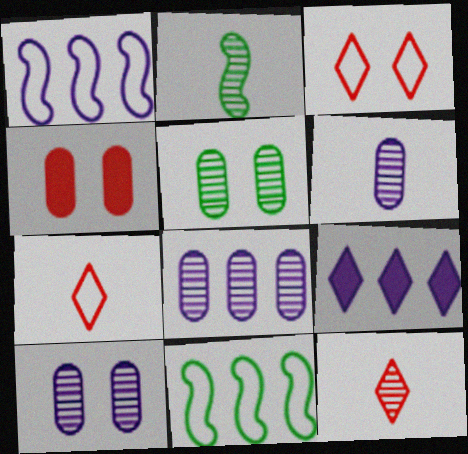[[1, 8, 9], 
[2, 6, 12], 
[6, 8, 10]]